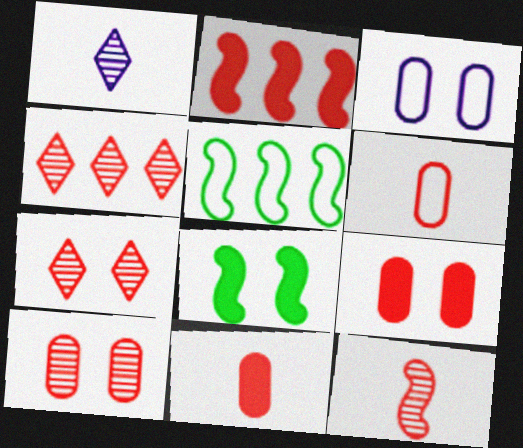[[1, 5, 9], 
[2, 6, 7], 
[3, 7, 8], 
[4, 10, 12]]